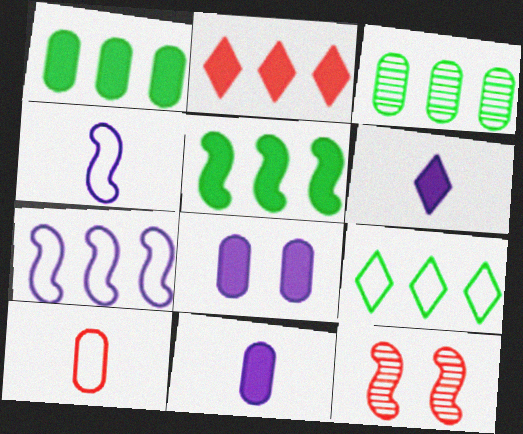[[2, 3, 7], 
[2, 10, 12], 
[3, 5, 9], 
[3, 8, 10], 
[4, 5, 12], 
[9, 11, 12]]